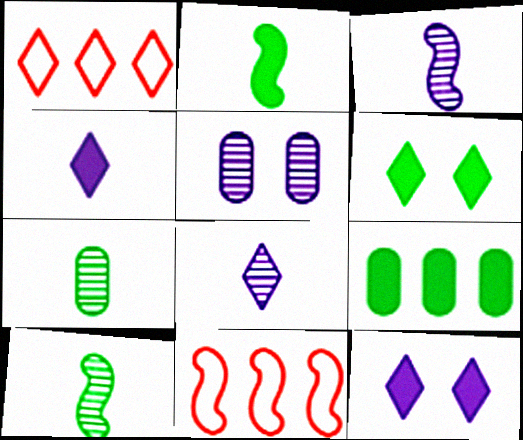[[1, 2, 5], 
[1, 6, 8], 
[2, 6, 9], 
[7, 11, 12]]